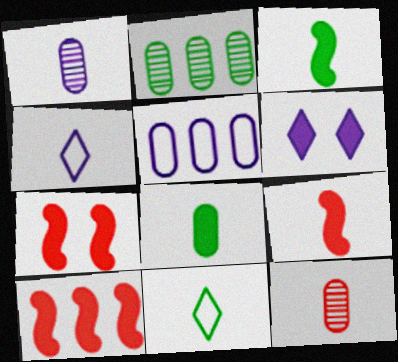[[1, 9, 11], 
[2, 4, 7], 
[3, 4, 12], 
[6, 8, 10], 
[7, 9, 10]]